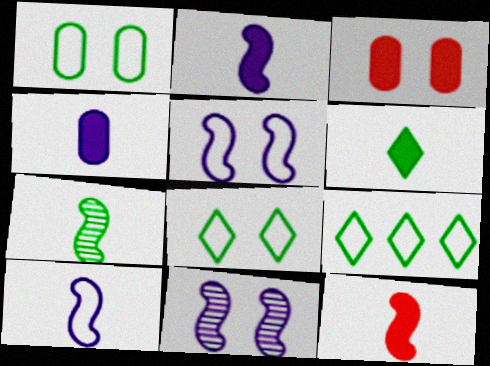[[3, 8, 11], 
[4, 6, 12], 
[7, 10, 12]]